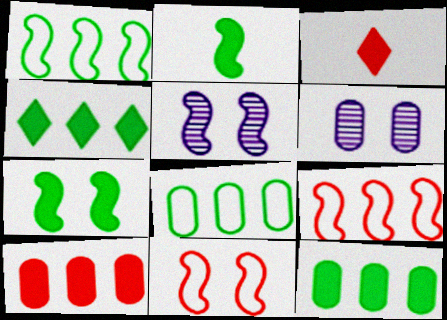[[1, 3, 6], 
[2, 5, 9], 
[3, 5, 8], 
[5, 7, 11]]